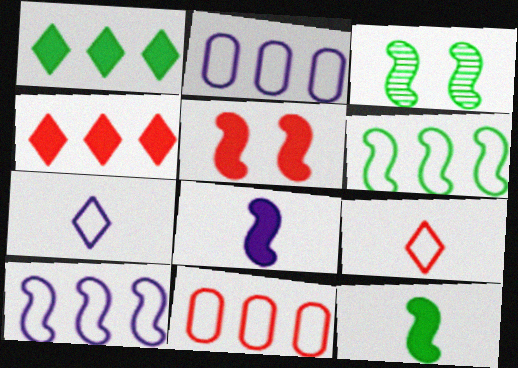[[3, 6, 12]]